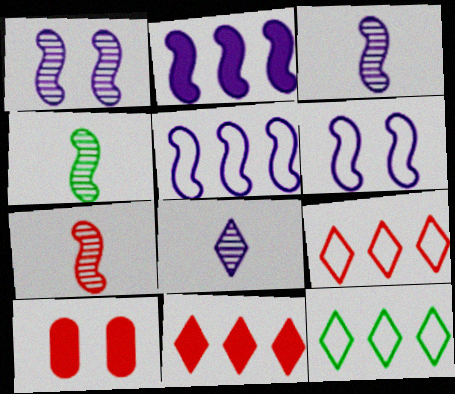[[2, 3, 6], 
[3, 4, 7], 
[3, 10, 12], 
[7, 9, 10]]